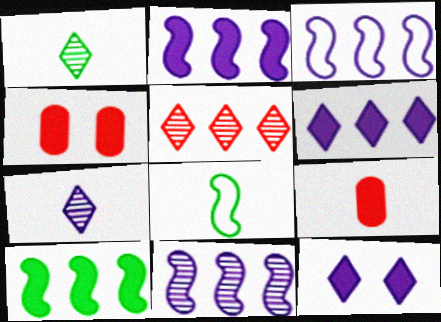[[1, 3, 4], 
[2, 3, 11], 
[7, 8, 9], 
[9, 10, 12]]